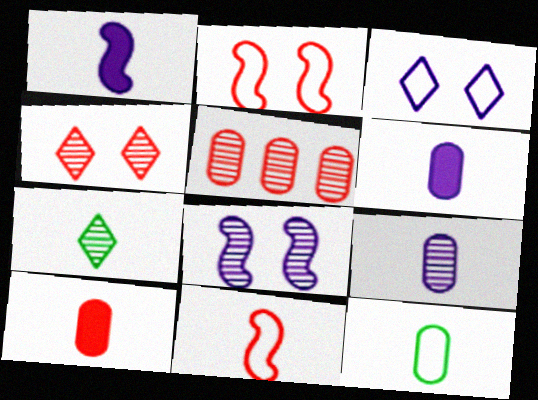[[5, 7, 8], 
[6, 7, 11], 
[9, 10, 12]]